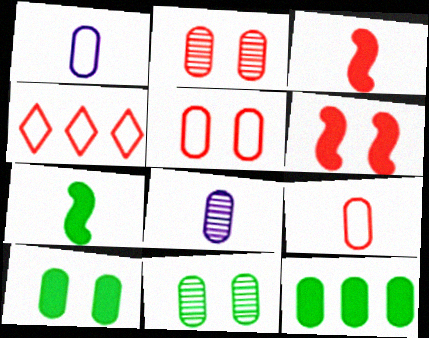[[1, 2, 12], 
[2, 3, 4], 
[5, 8, 12]]